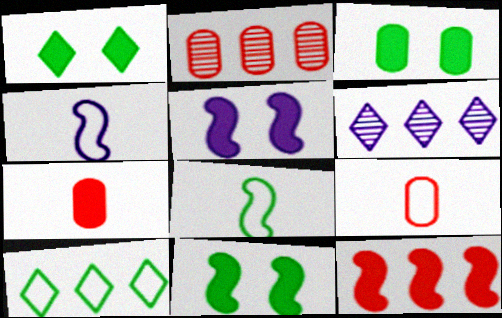[[1, 2, 4], 
[1, 3, 11], 
[6, 9, 11]]